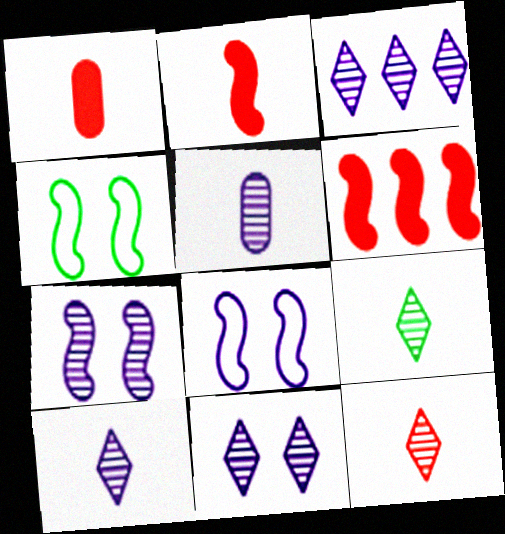[[1, 3, 4], 
[3, 5, 7], 
[3, 10, 11], 
[9, 10, 12]]